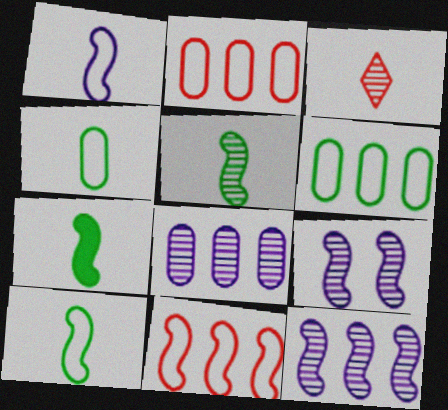[[5, 7, 10], 
[7, 9, 11]]